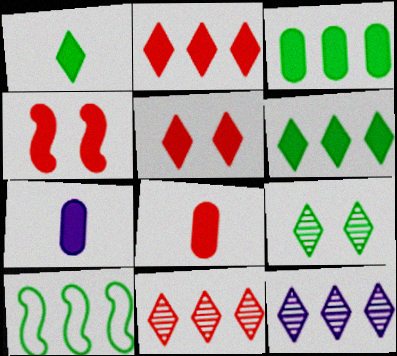[[2, 4, 8], 
[4, 6, 7]]